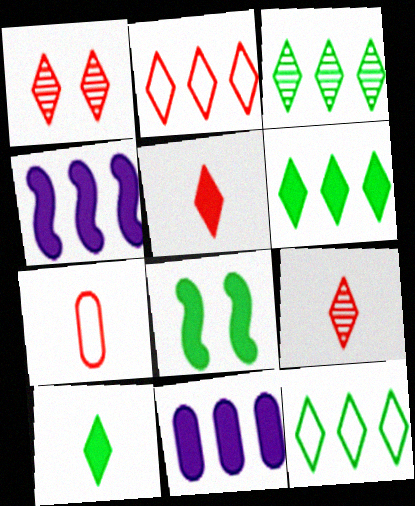[[1, 2, 5], 
[3, 6, 12], 
[5, 8, 11]]